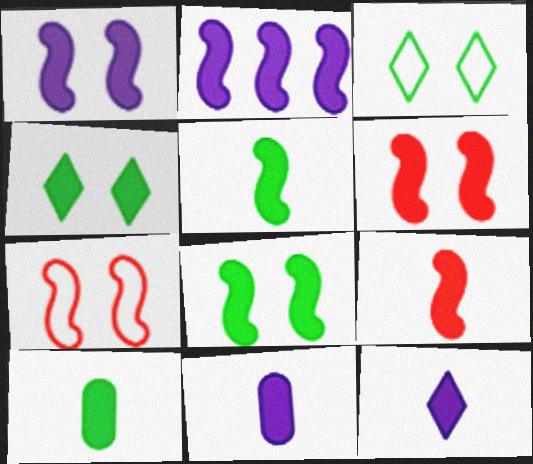[[1, 6, 8], 
[2, 5, 6], 
[2, 8, 9], 
[9, 10, 12]]